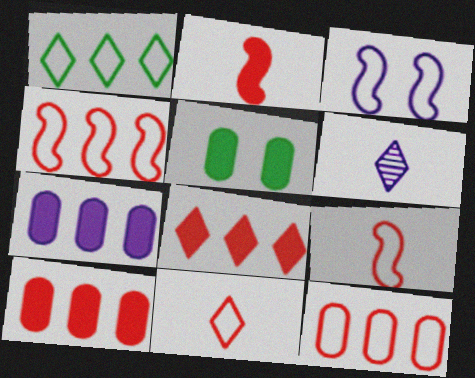[[3, 6, 7], 
[4, 5, 6]]